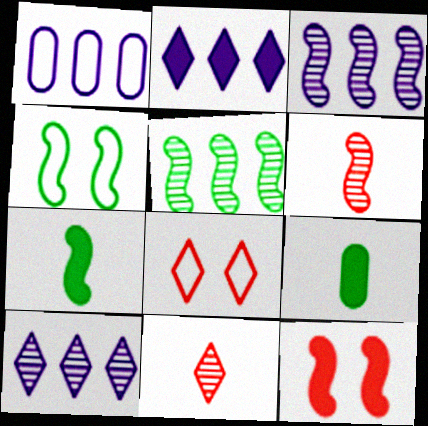[[1, 2, 3], 
[2, 9, 12], 
[3, 8, 9], 
[4, 5, 7]]